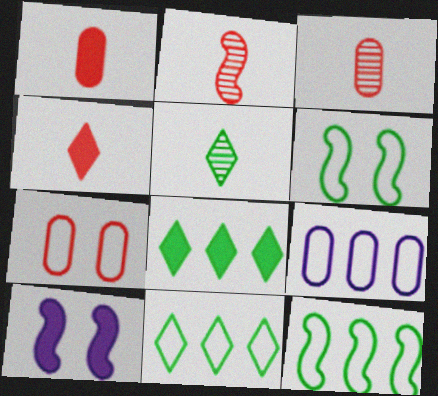[[1, 8, 10], 
[2, 10, 12], 
[3, 10, 11]]